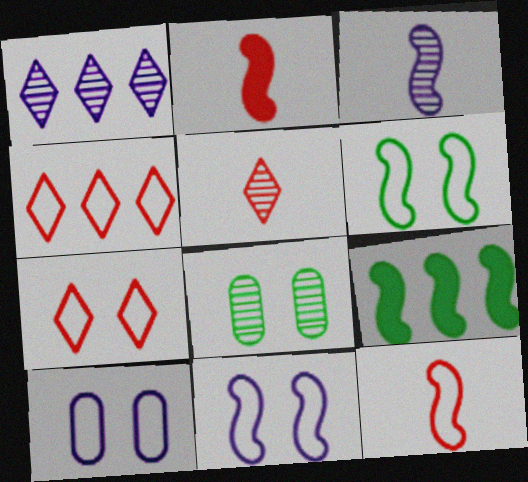[[5, 9, 10], 
[6, 7, 10]]